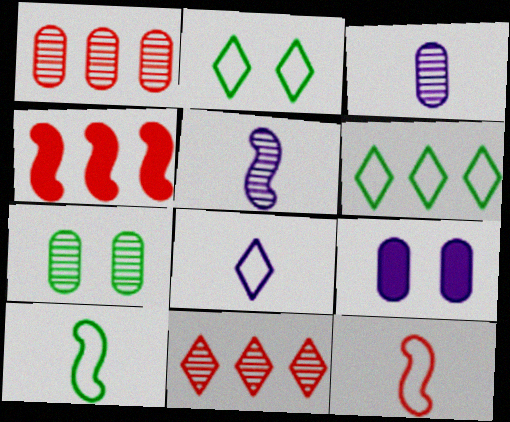[[1, 3, 7], 
[2, 3, 4], 
[4, 7, 8], 
[5, 7, 11], 
[9, 10, 11]]